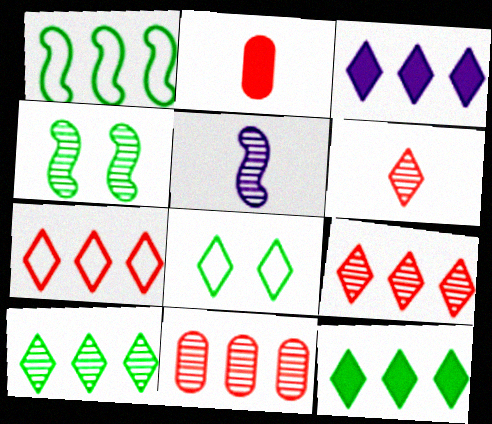[[1, 3, 11], 
[3, 6, 8], 
[3, 7, 10]]